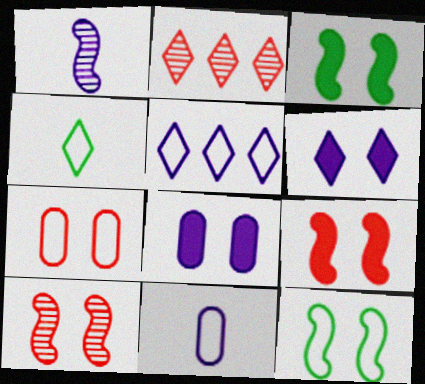[[1, 5, 8], 
[2, 3, 11], 
[2, 4, 6]]